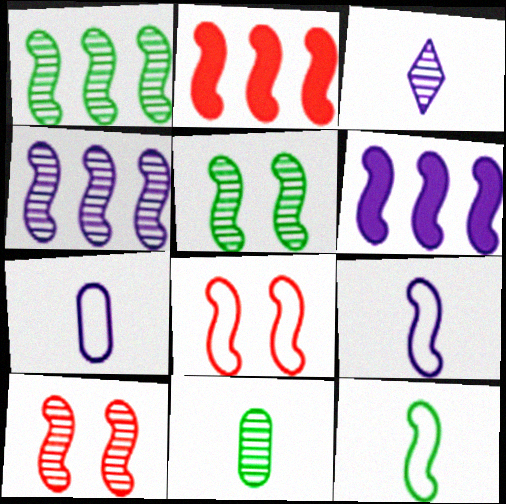[[2, 5, 9], 
[6, 10, 12]]